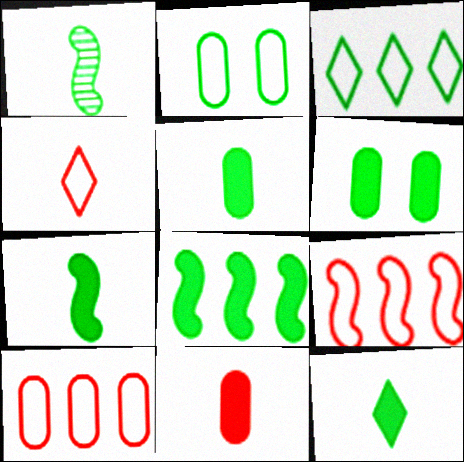[[1, 3, 6], 
[5, 7, 12], 
[6, 8, 12]]